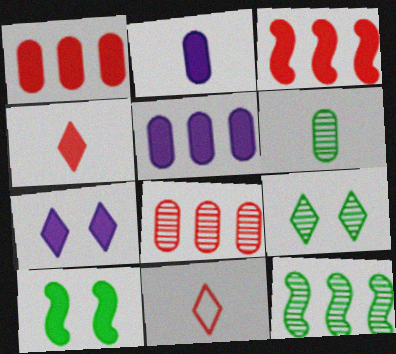[[4, 5, 10], 
[6, 9, 12]]